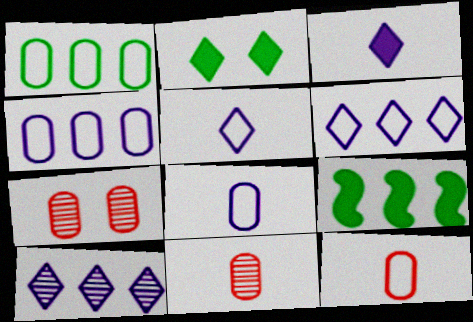[[5, 7, 9]]